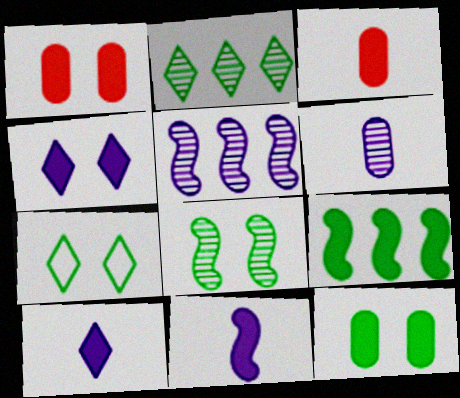[[1, 9, 10], 
[3, 4, 9], 
[3, 5, 7], 
[7, 8, 12]]